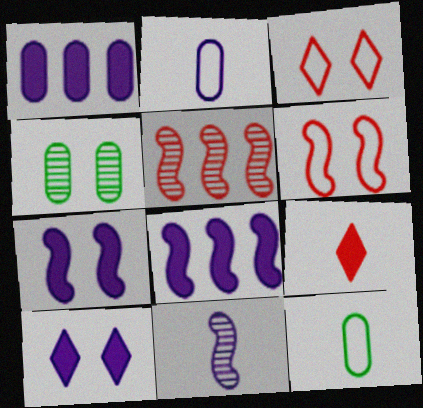[[3, 4, 7], 
[4, 6, 10], 
[5, 10, 12], 
[9, 11, 12]]